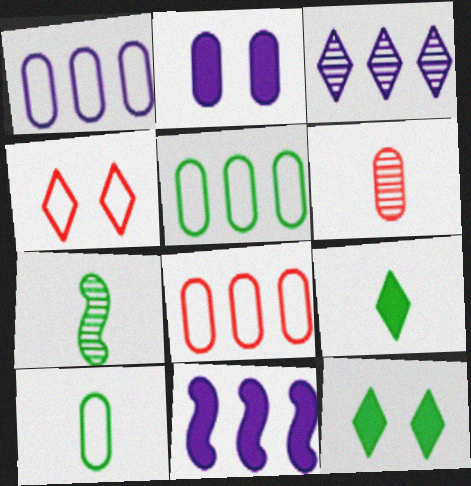[[1, 3, 11], 
[1, 5, 8], 
[2, 5, 6], 
[3, 4, 9], 
[5, 7, 12], 
[7, 9, 10]]